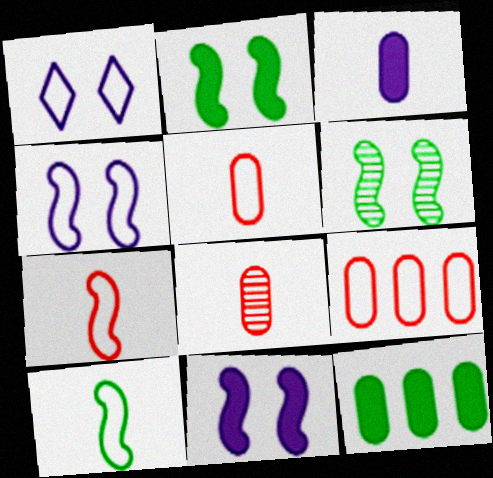[[1, 9, 10]]